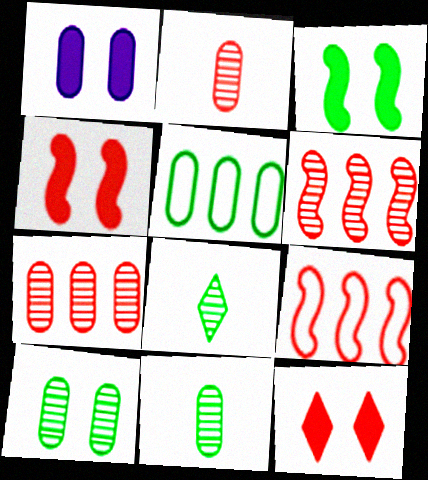[[1, 2, 5], 
[1, 3, 12], 
[1, 8, 9], 
[2, 9, 12], 
[3, 5, 8]]